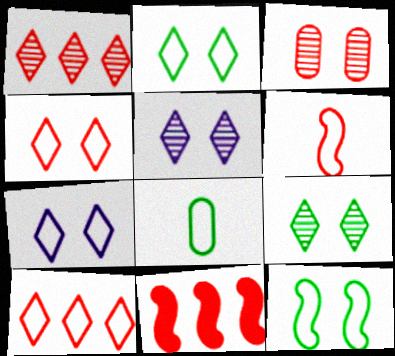[[2, 4, 7], 
[5, 8, 11]]